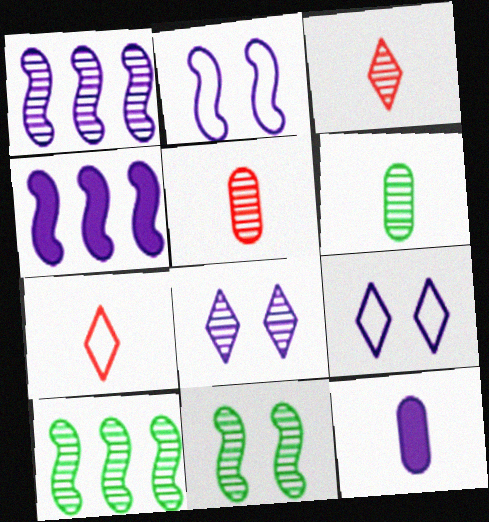[[1, 9, 12], 
[5, 8, 10]]